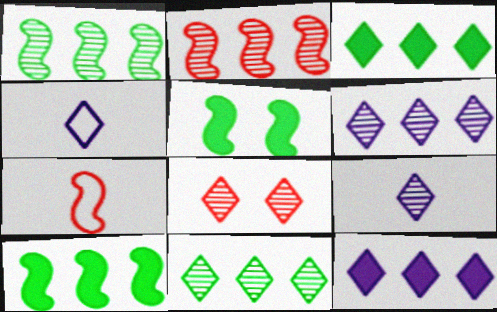[[3, 4, 8], 
[8, 9, 11]]